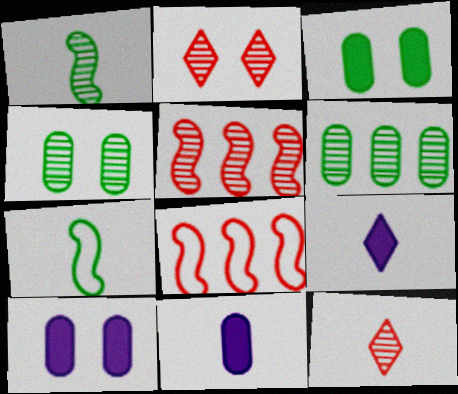[[4, 8, 9], 
[7, 11, 12]]